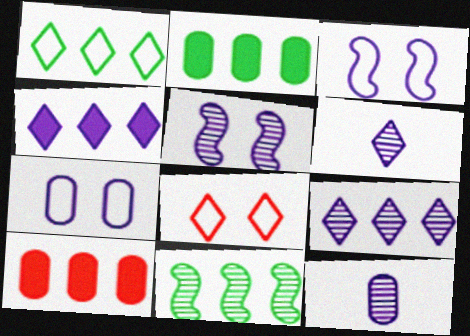[[1, 2, 11], 
[3, 4, 12], 
[5, 9, 12]]